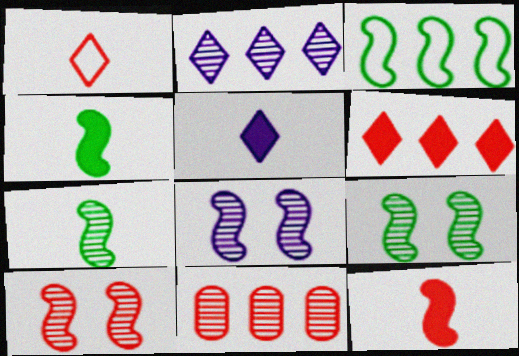[[3, 4, 9], 
[3, 8, 12], 
[8, 9, 10]]